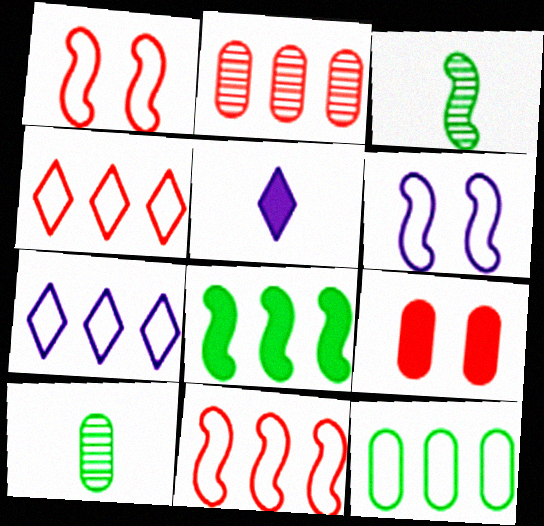[[2, 7, 8], 
[3, 7, 9], 
[5, 8, 9], 
[7, 11, 12]]